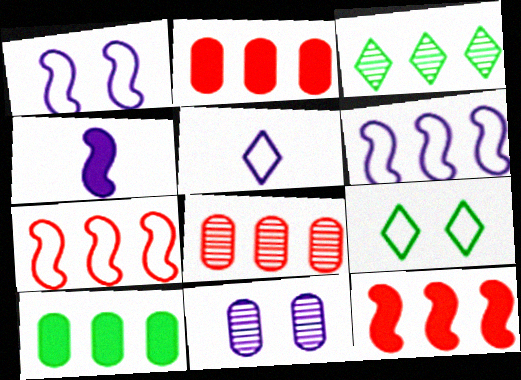[[2, 3, 6], 
[4, 8, 9]]